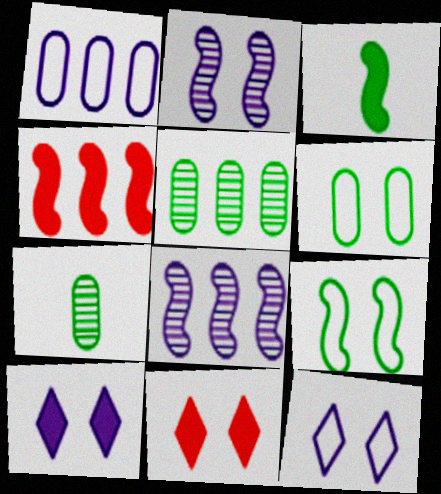[[2, 6, 11], 
[4, 7, 12]]